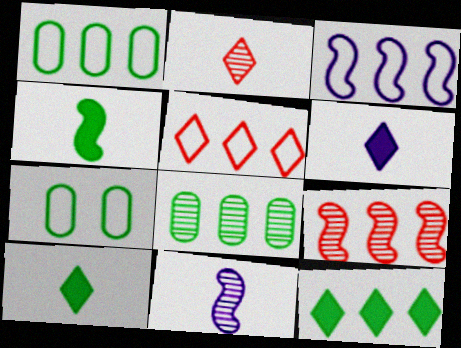[[1, 3, 5], 
[6, 7, 9]]